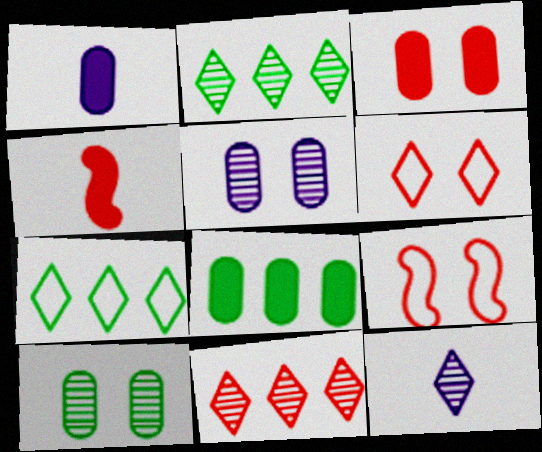[[1, 2, 9], 
[1, 3, 8], 
[4, 5, 7], 
[8, 9, 12]]